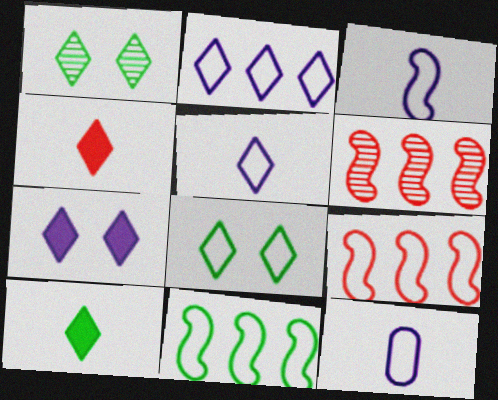[[1, 2, 4], 
[3, 5, 12], 
[8, 9, 12]]